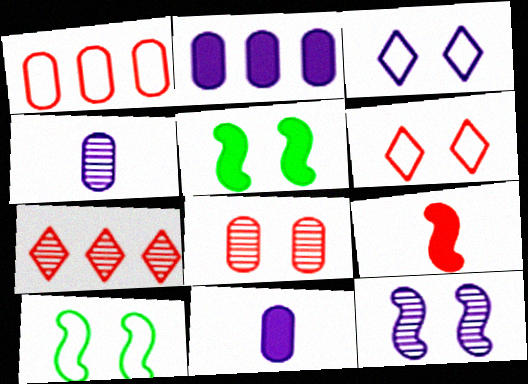[[3, 5, 8], 
[7, 10, 11]]